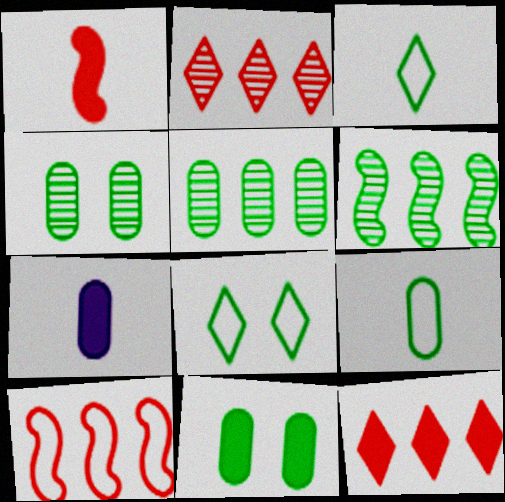[[3, 6, 11], 
[5, 9, 11]]